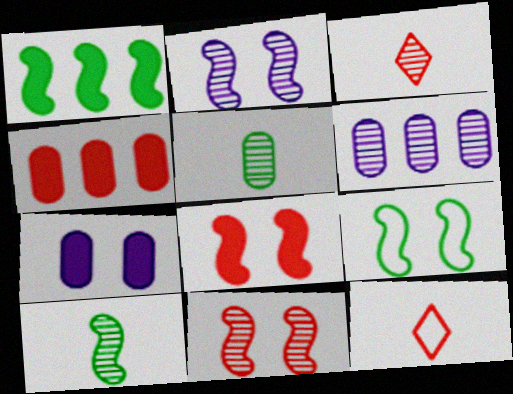[[1, 9, 10], 
[2, 8, 9], 
[4, 11, 12]]